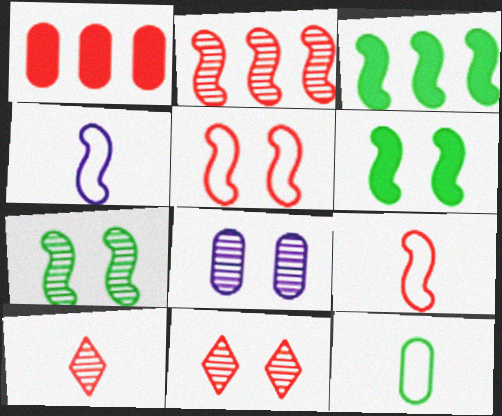[[1, 5, 10], 
[1, 8, 12], 
[1, 9, 11], 
[2, 4, 6], 
[7, 8, 11]]